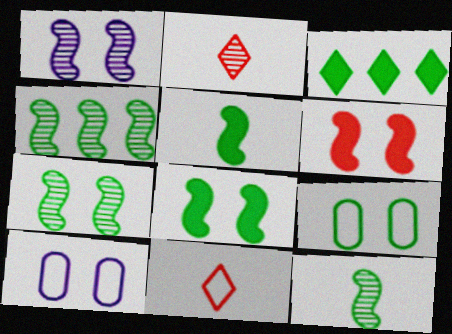[[3, 9, 12], 
[4, 7, 12]]